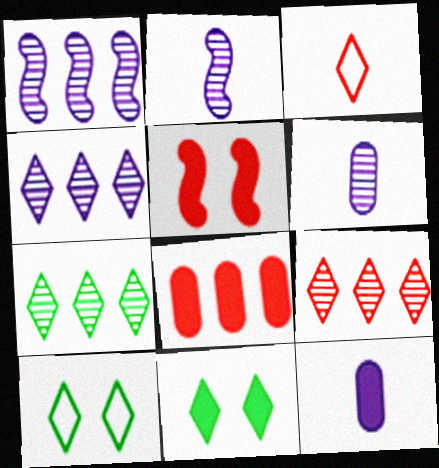[[2, 8, 10], 
[3, 4, 11], 
[4, 7, 9]]